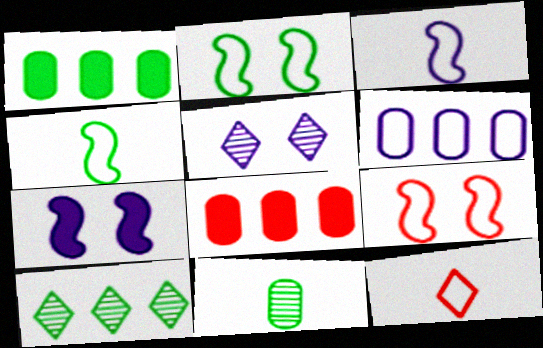[[2, 6, 12], 
[4, 5, 8]]